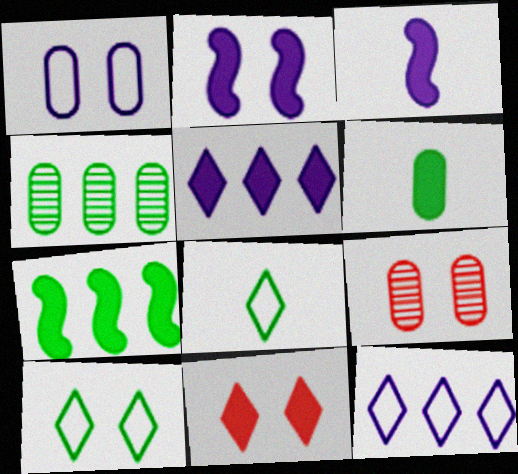[[2, 9, 10]]